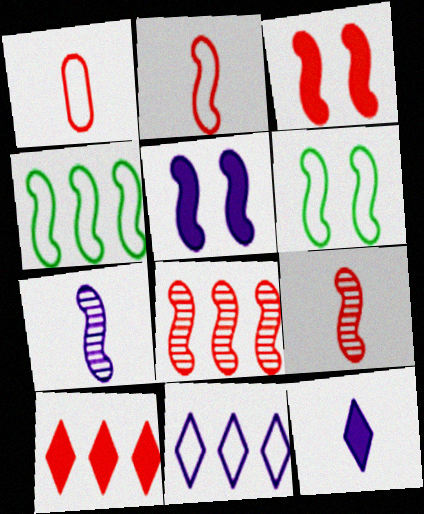[[1, 6, 11], 
[2, 3, 8], 
[3, 4, 7], 
[4, 5, 9]]